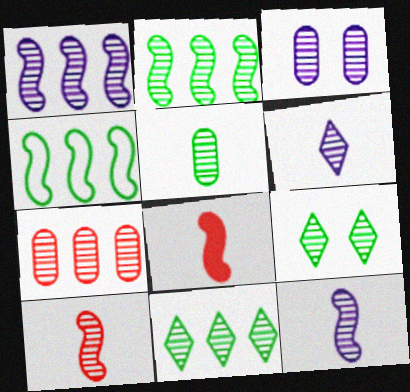[[1, 3, 6], 
[1, 7, 11], 
[2, 5, 9], 
[3, 5, 7], 
[3, 10, 11], 
[5, 6, 10], 
[7, 9, 12]]